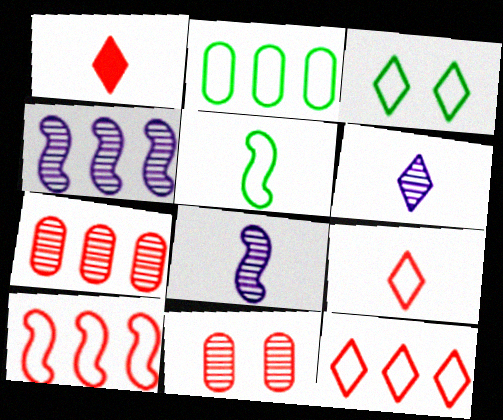[[1, 10, 11], 
[2, 3, 5]]